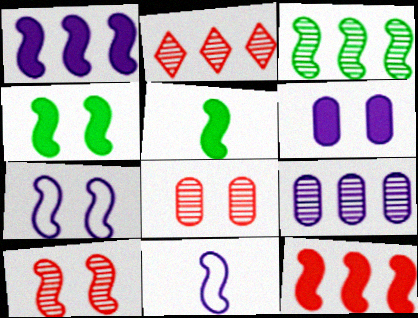[[2, 3, 9], 
[4, 7, 10]]